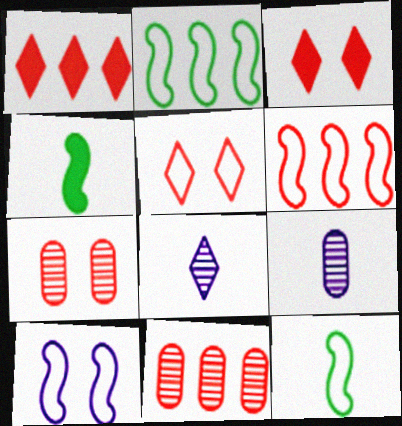[[1, 6, 11], 
[2, 3, 9], 
[6, 10, 12]]